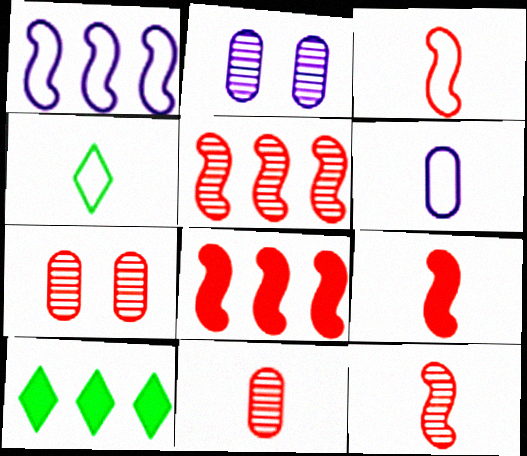[[2, 3, 10], 
[2, 4, 8], 
[3, 4, 6], 
[3, 9, 12]]